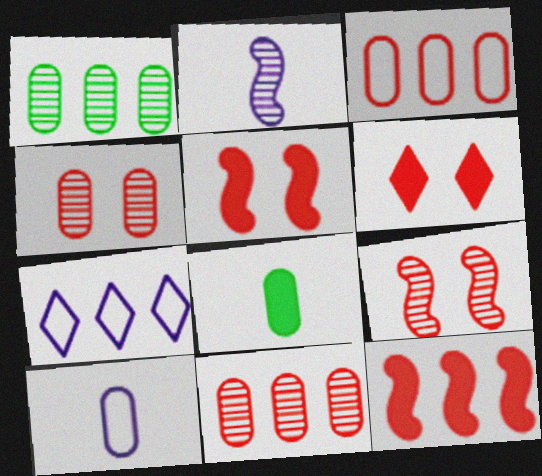[[1, 7, 12], 
[7, 8, 9]]